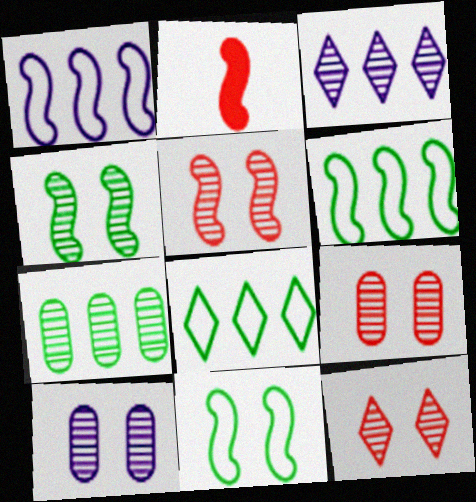[[1, 2, 4], 
[2, 8, 10], 
[4, 10, 12], 
[5, 9, 12]]